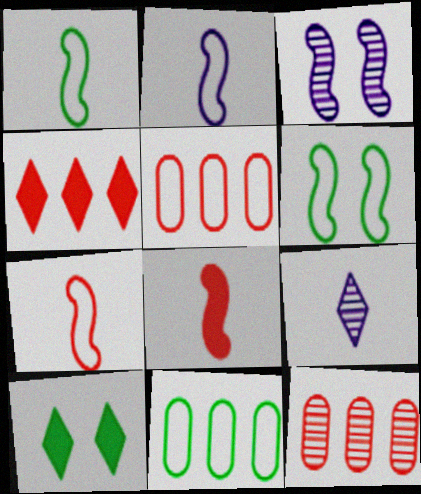[[1, 2, 7], 
[2, 10, 12]]